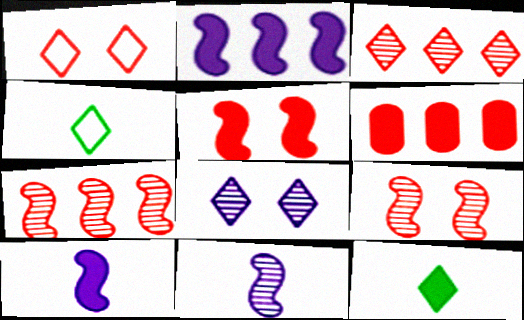[]